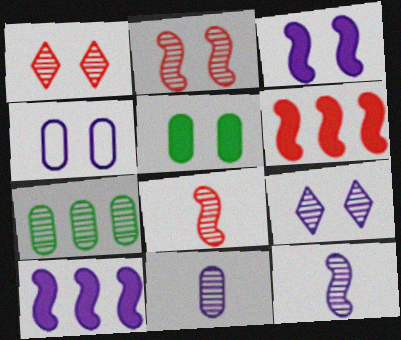[[1, 7, 12], 
[3, 4, 9], 
[7, 8, 9]]